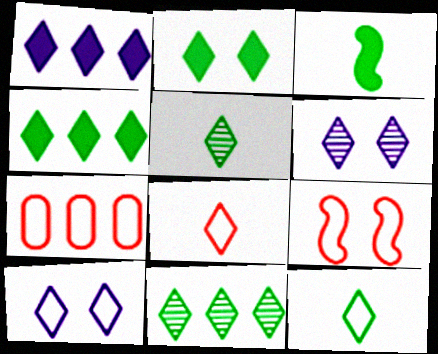[[2, 11, 12], 
[3, 6, 7], 
[4, 6, 8], 
[7, 8, 9]]